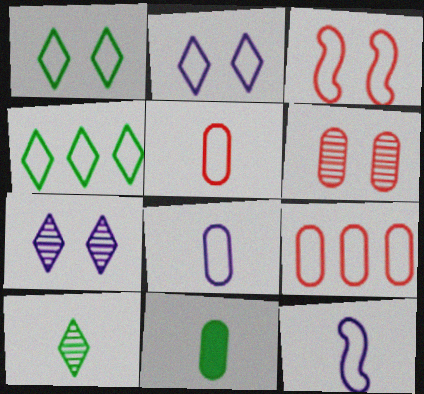[[1, 9, 12], 
[3, 4, 8]]